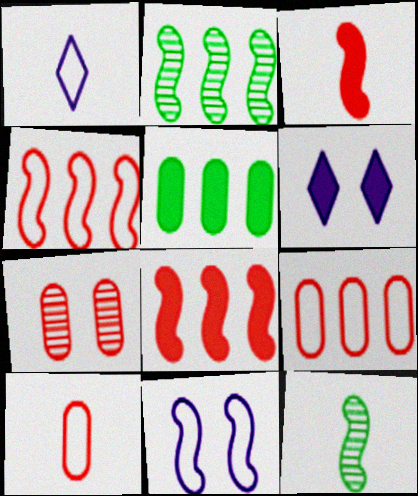[[2, 3, 11], 
[2, 6, 10], 
[3, 5, 6], 
[6, 9, 12], 
[8, 11, 12]]